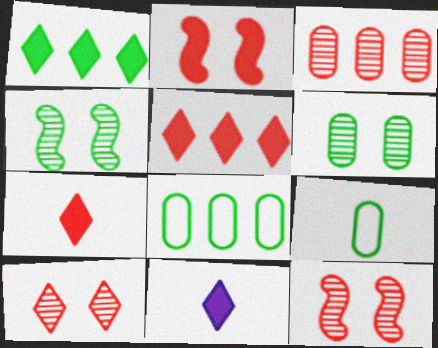[[1, 4, 9], 
[8, 11, 12]]